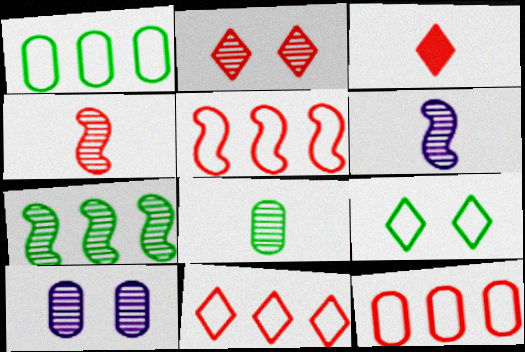[[2, 3, 11], 
[5, 11, 12]]